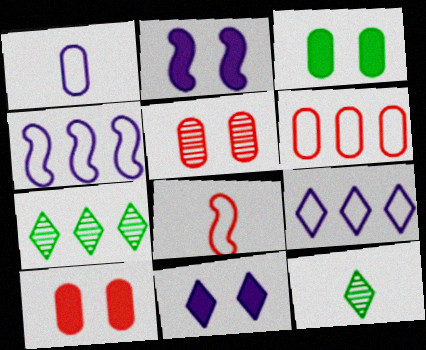[[2, 6, 12], 
[4, 10, 12]]